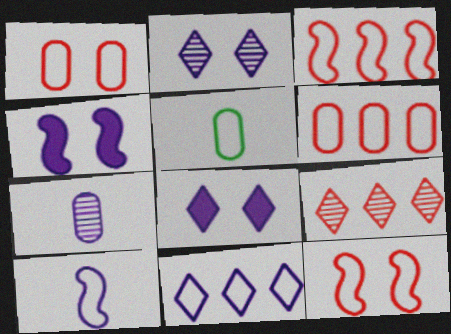[[4, 5, 9], 
[4, 7, 11], 
[5, 11, 12]]